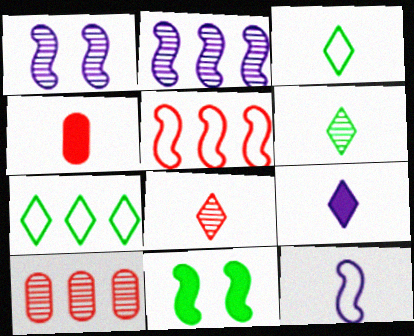[[1, 4, 7], 
[1, 6, 10], 
[3, 8, 9], 
[4, 6, 12]]